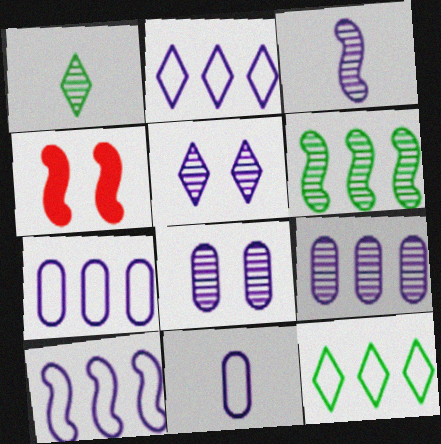[[1, 4, 7], 
[2, 7, 10], 
[3, 5, 9]]